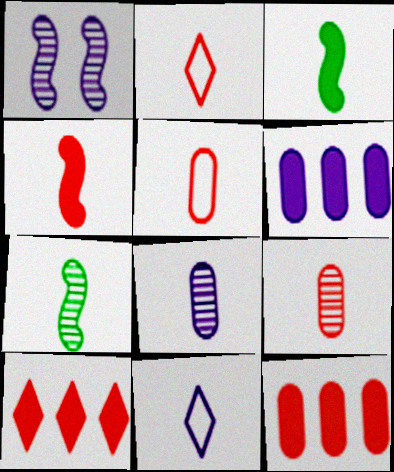[[1, 6, 11], 
[2, 3, 8], 
[2, 4, 9], 
[3, 9, 11]]